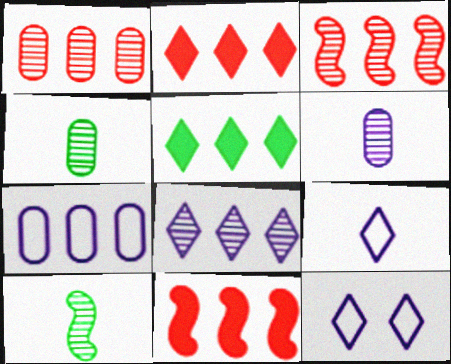[[3, 5, 7], 
[4, 11, 12]]